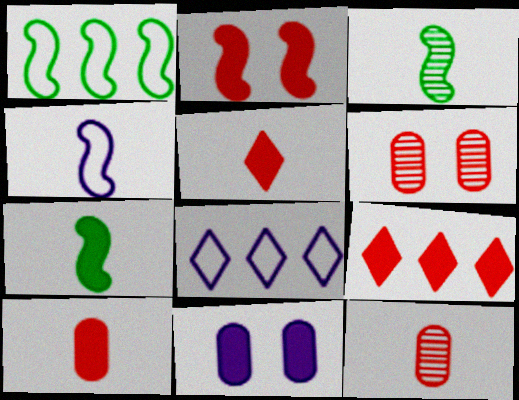[[2, 9, 10], 
[6, 7, 8], 
[7, 9, 11]]